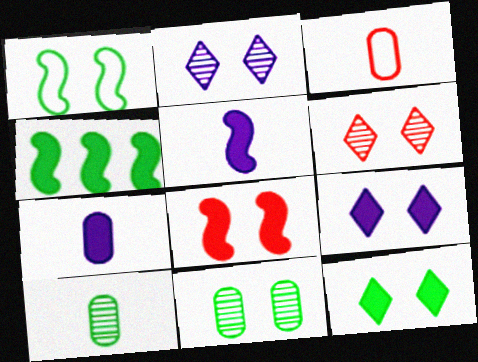[[1, 11, 12], 
[2, 3, 4], 
[3, 7, 10], 
[4, 5, 8]]